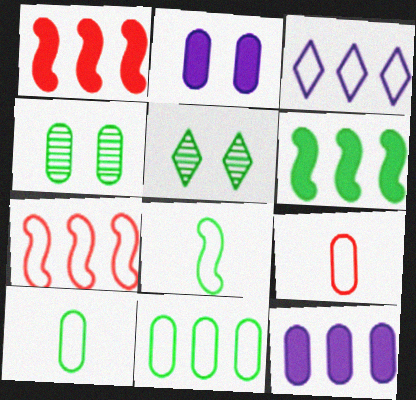[[3, 7, 11], 
[4, 9, 12], 
[5, 6, 10]]